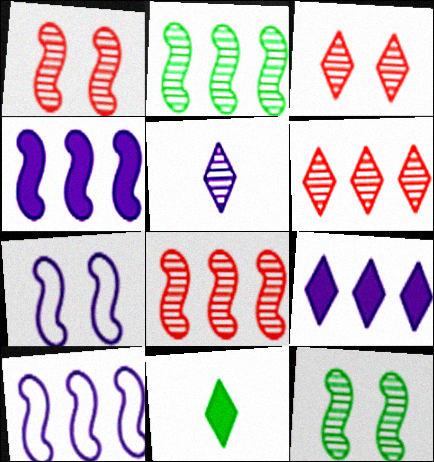[]